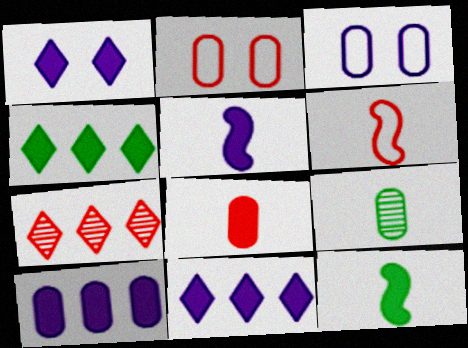[[1, 5, 10], 
[2, 9, 10], 
[3, 7, 12]]